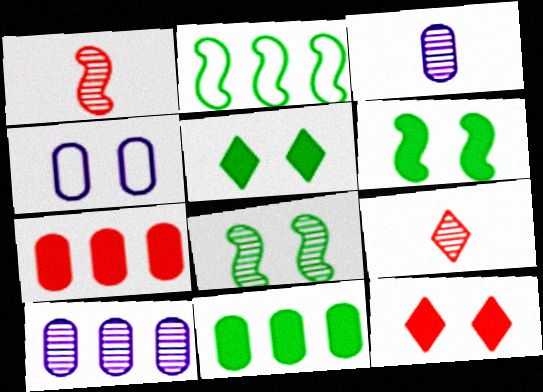[[2, 3, 12], 
[4, 8, 12], 
[8, 9, 10]]